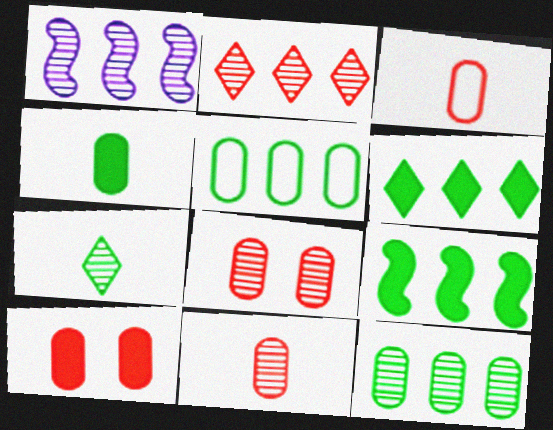[[1, 2, 12], 
[1, 7, 8]]